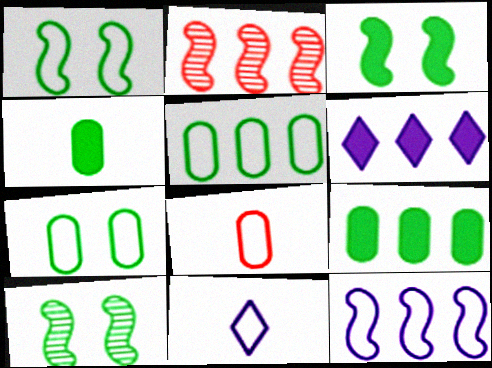[[1, 3, 10], 
[2, 5, 6], 
[6, 8, 10]]